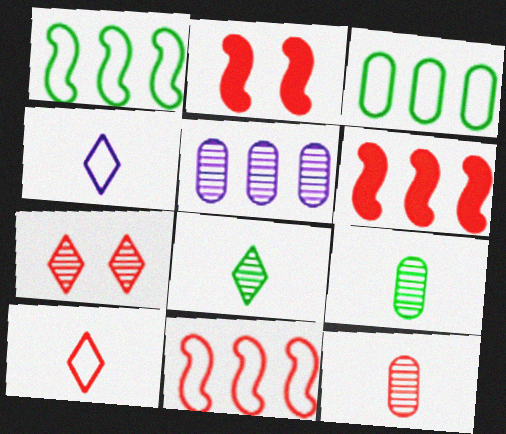[]